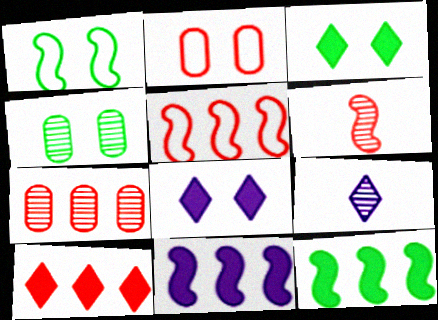[[1, 3, 4], 
[1, 6, 11], 
[2, 6, 10], 
[2, 9, 12], 
[5, 7, 10]]